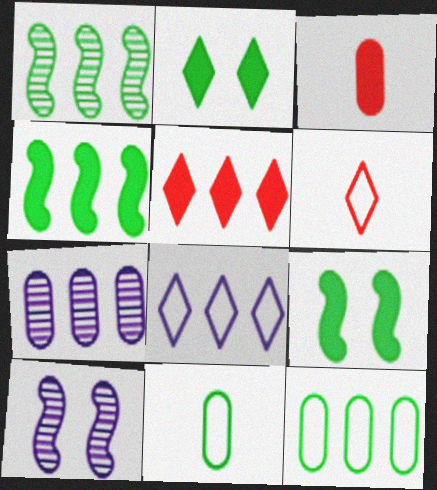[[1, 2, 11], 
[5, 10, 11], 
[6, 7, 9]]